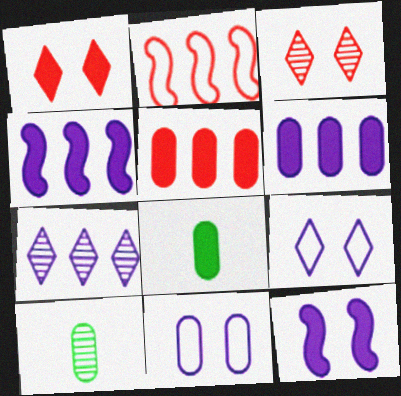[[1, 4, 8], 
[5, 10, 11]]